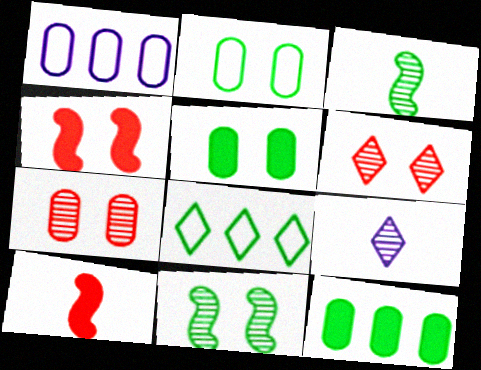[[3, 5, 8]]